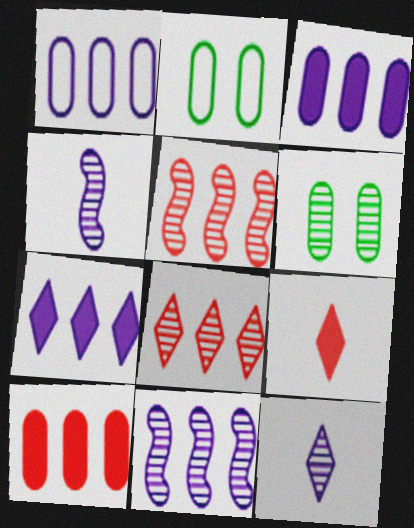[[1, 7, 11], 
[2, 9, 11], 
[4, 6, 8], 
[5, 6, 12]]